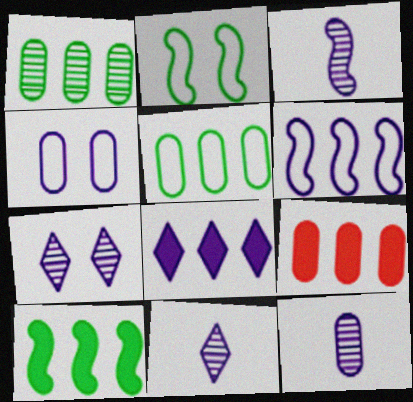[[2, 9, 11], 
[3, 4, 8], 
[3, 11, 12], 
[8, 9, 10]]